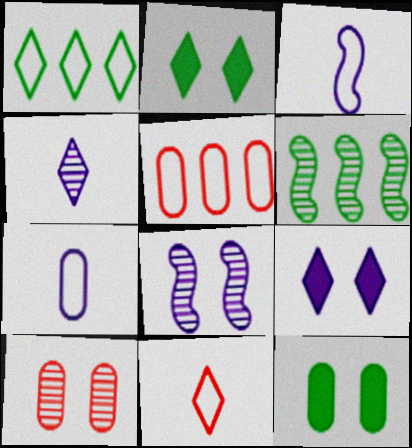[[4, 6, 10]]